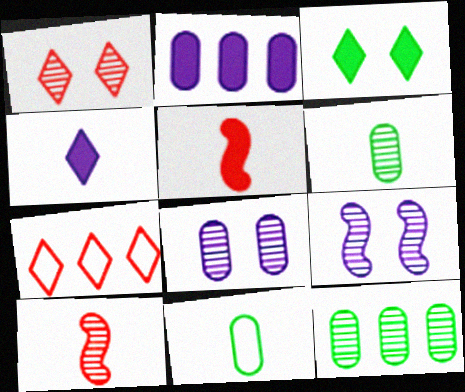[[2, 3, 5], 
[4, 10, 11]]